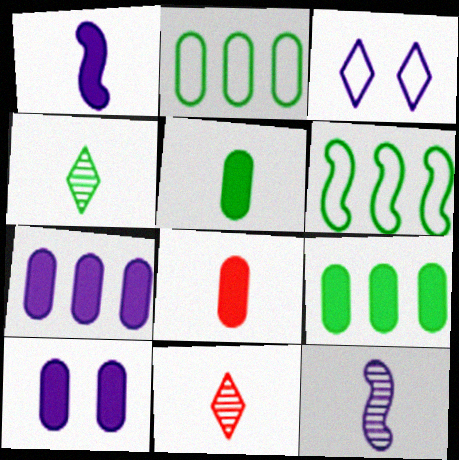[[3, 7, 12], 
[6, 10, 11], 
[8, 9, 10]]